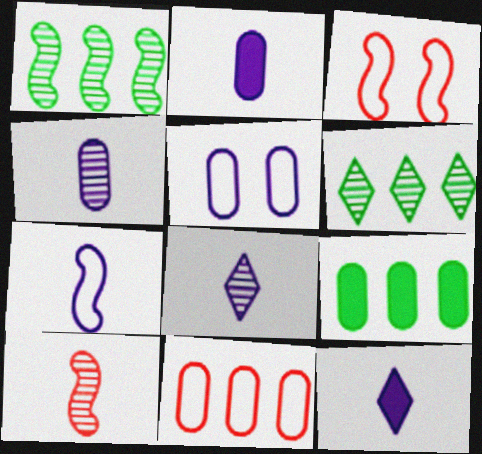[[2, 3, 6], 
[2, 7, 8], 
[3, 8, 9], 
[4, 7, 12]]